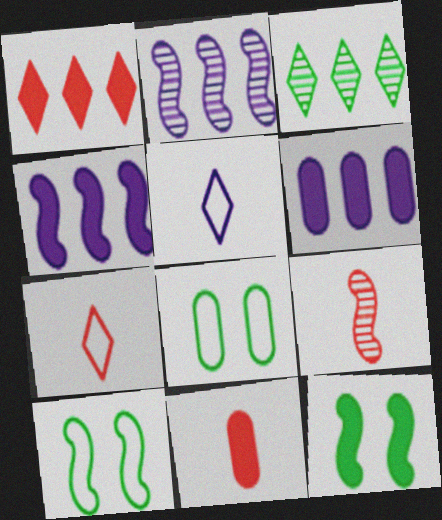[[4, 9, 10], 
[7, 9, 11]]